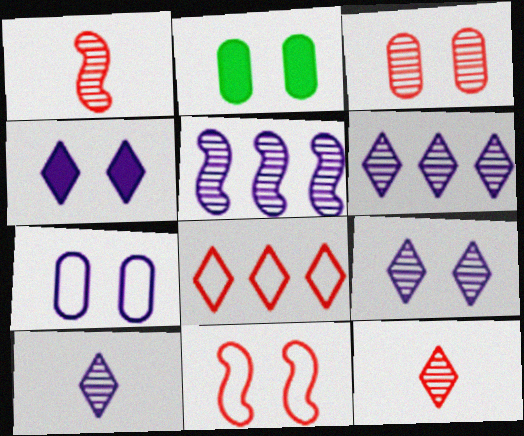[[2, 3, 7], 
[2, 9, 11], 
[6, 9, 10]]